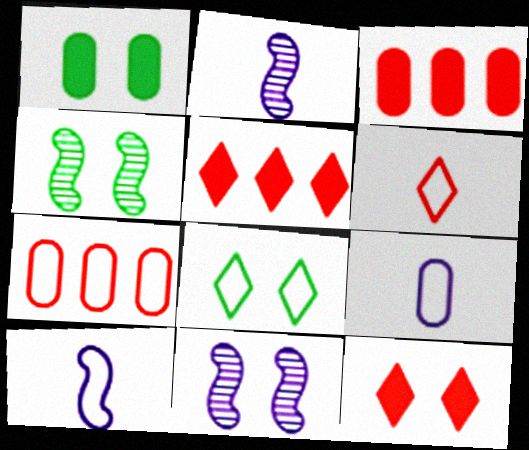[[1, 4, 8], 
[2, 3, 8], 
[4, 5, 9], 
[7, 8, 10]]